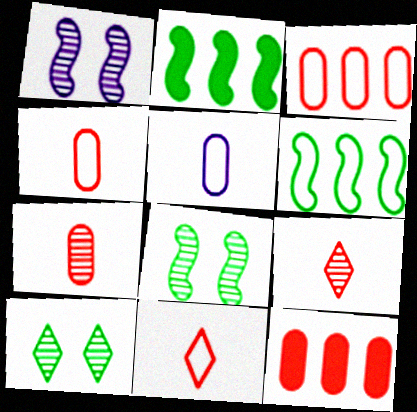[]